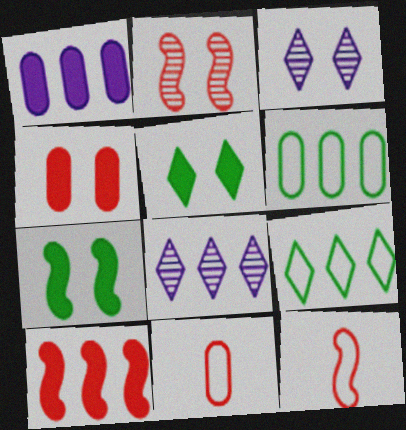[[2, 10, 12], 
[6, 8, 10], 
[7, 8, 11]]